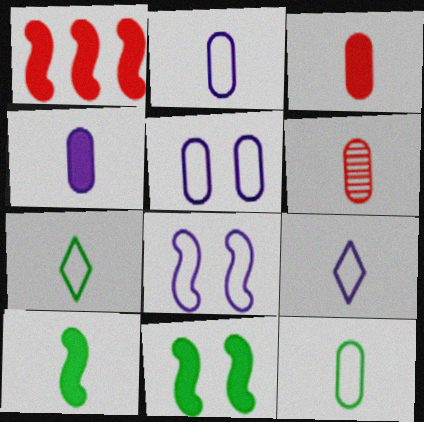[[4, 6, 12], 
[6, 9, 10]]